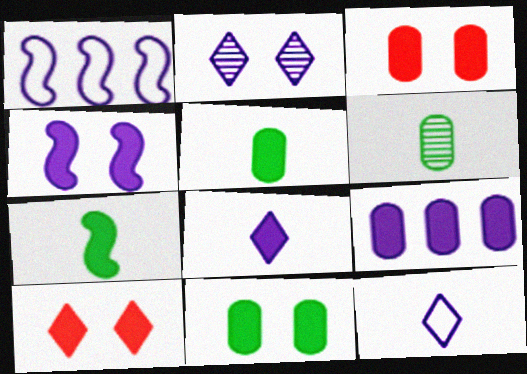[[1, 6, 10], 
[3, 5, 9], 
[4, 8, 9], 
[4, 10, 11], 
[7, 9, 10]]